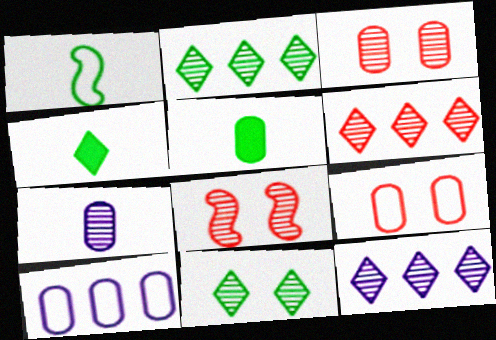[[2, 6, 12], 
[2, 7, 8], 
[3, 5, 10], 
[4, 8, 10]]